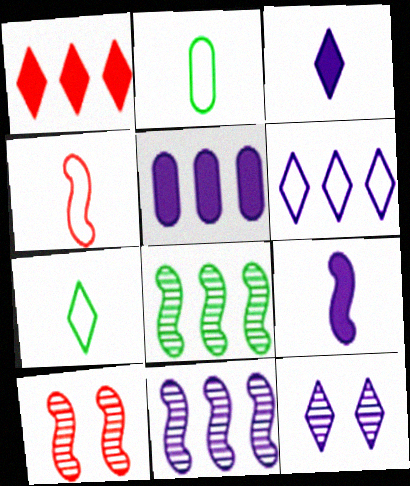[[1, 7, 12], 
[3, 6, 12], 
[5, 6, 11], 
[5, 7, 10]]